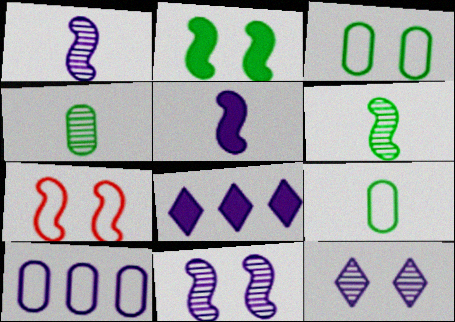[[2, 7, 11], 
[4, 7, 8], 
[5, 10, 12]]